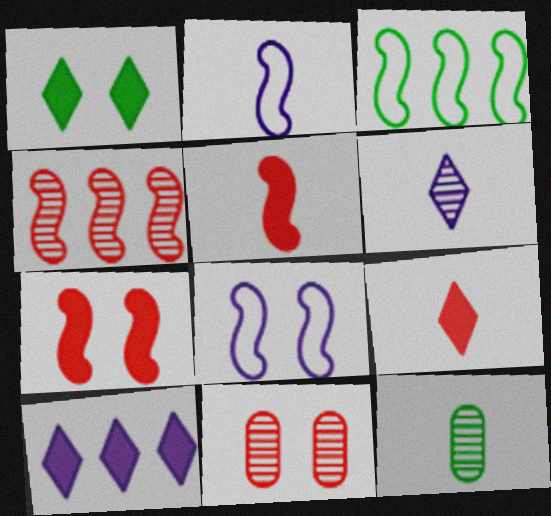[[1, 3, 12], 
[1, 8, 11], 
[1, 9, 10], 
[2, 9, 12]]